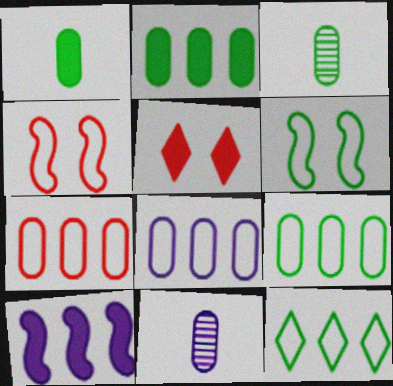[[1, 5, 10], 
[7, 8, 9]]